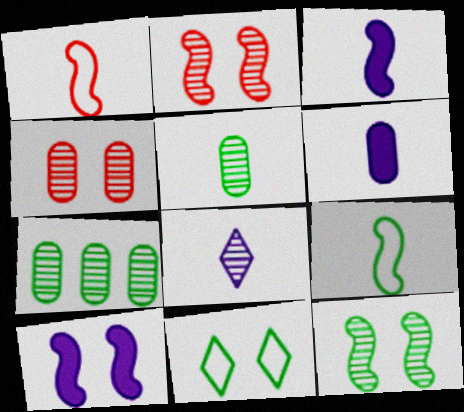[[2, 7, 8], 
[4, 10, 11]]